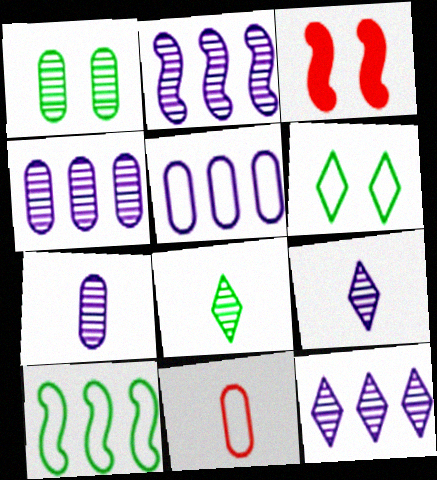[[2, 4, 12], 
[3, 5, 8]]